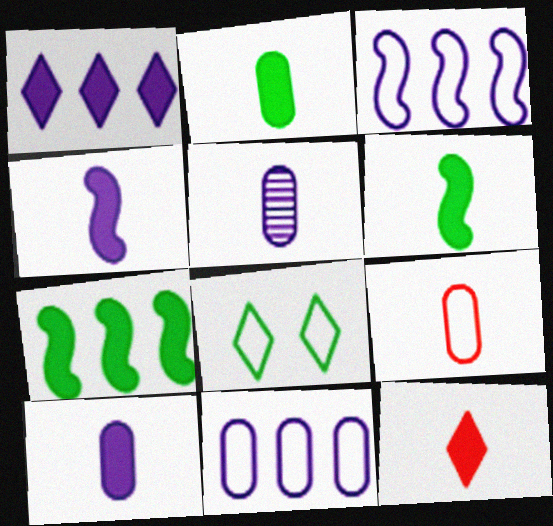[[2, 4, 12], 
[2, 5, 9], 
[3, 8, 9], 
[6, 10, 12]]